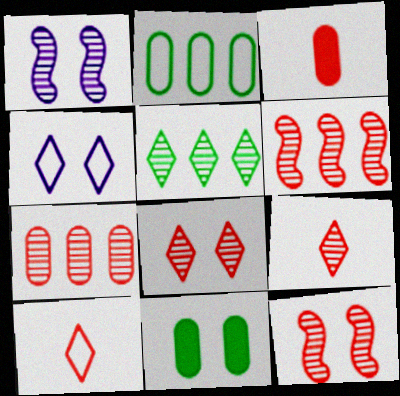[[4, 11, 12], 
[7, 9, 12]]